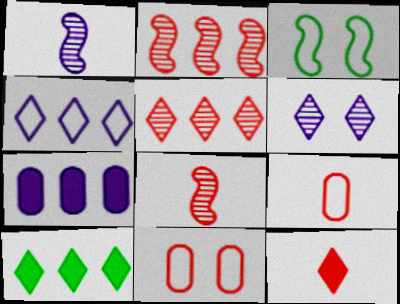[[1, 10, 11], 
[2, 11, 12], 
[3, 4, 9], 
[4, 5, 10], 
[8, 9, 12]]